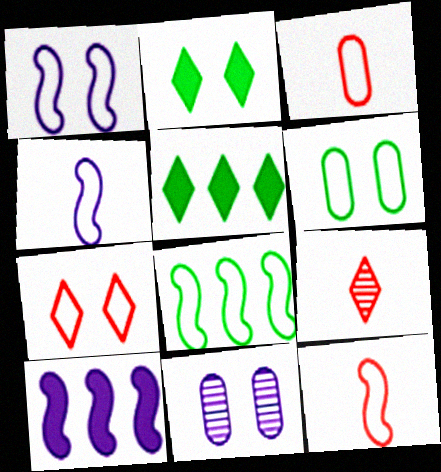[[1, 6, 7], 
[1, 8, 12], 
[5, 11, 12], 
[6, 9, 10]]